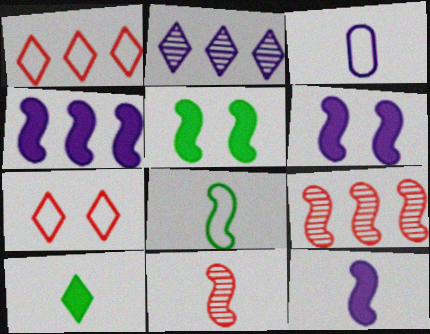[[2, 3, 6], 
[2, 7, 10], 
[3, 10, 11], 
[4, 6, 12], 
[6, 8, 9], 
[8, 11, 12]]